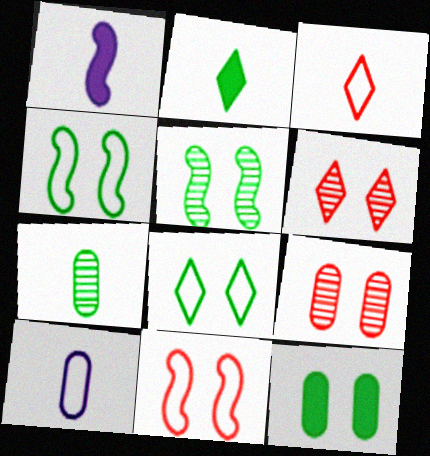[[1, 3, 7], 
[5, 8, 12]]